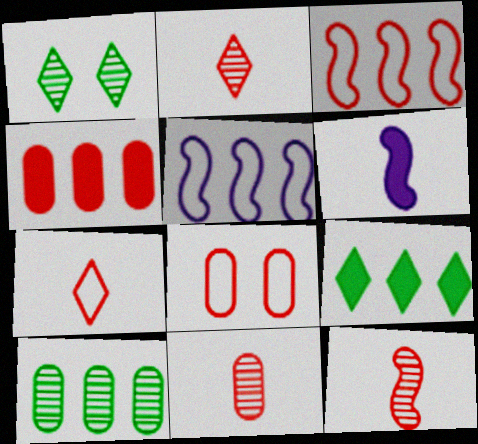[[2, 11, 12], 
[3, 7, 8], 
[4, 8, 11]]